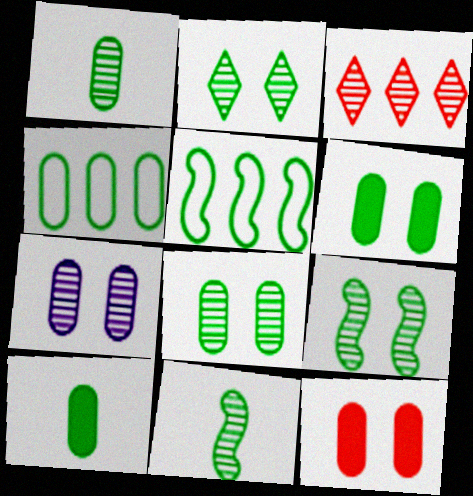[[1, 4, 6], 
[2, 5, 10], 
[2, 8, 9], 
[3, 7, 11], 
[4, 8, 10]]